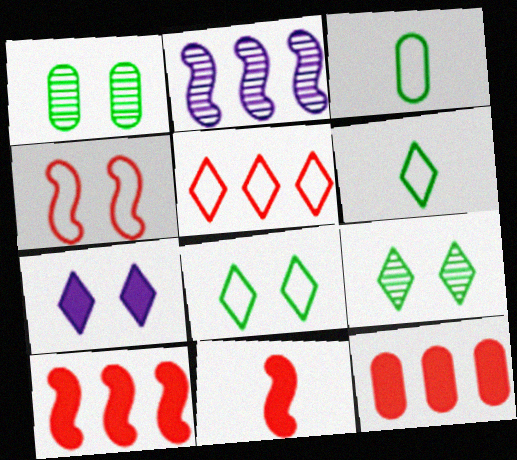[[1, 4, 7]]